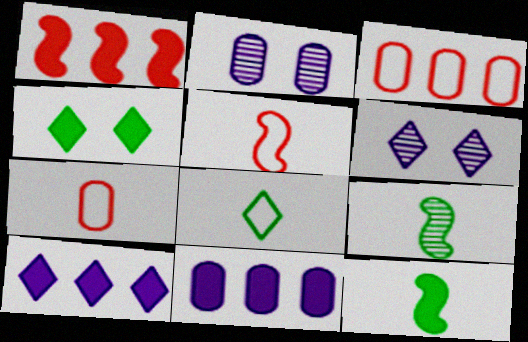[[1, 2, 8], 
[3, 6, 12]]